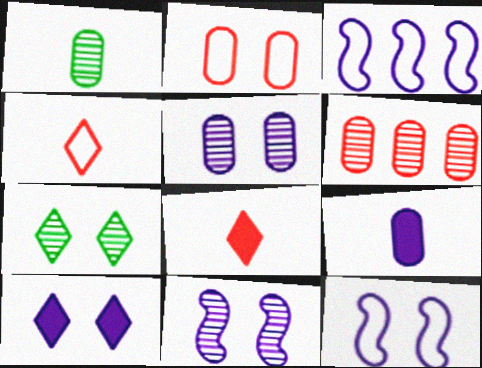[[1, 5, 6], 
[5, 10, 12]]